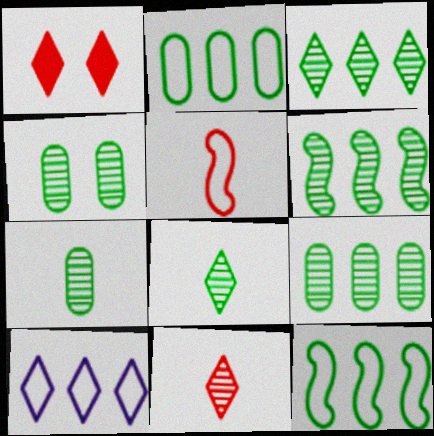[[1, 8, 10], 
[3, 6, 9], 
[4, 6, 8], 
[4, 7, 9]]